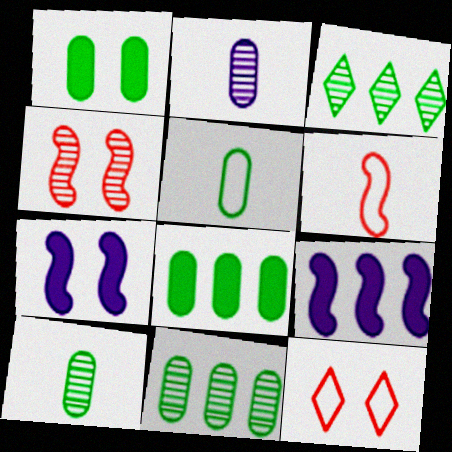[[1, 5, 11], 
[2, 3, 4], 
[9, 10, 12]]